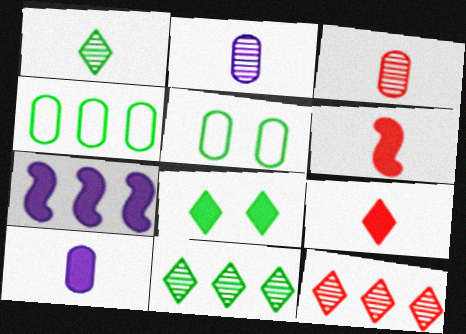[[4, 7, 12]]